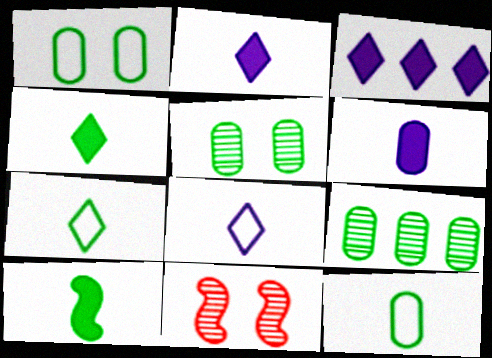[[3, 11, 12]]